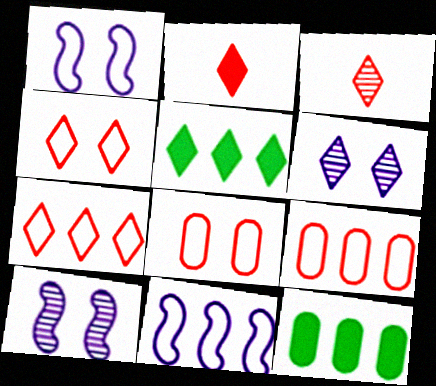[[1, 3, 12]]